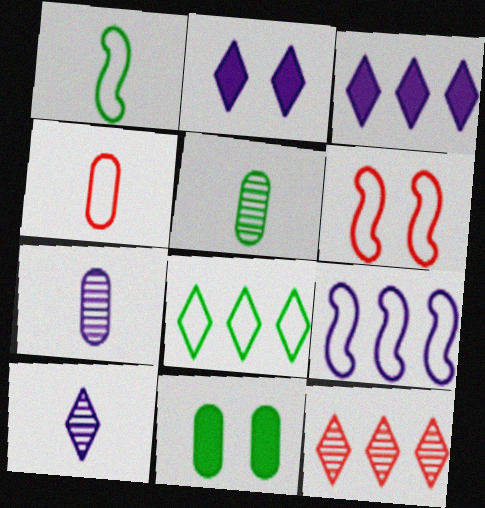[[1, 6, 9], 
[2, 7, 9], 
[3, 5, 6], 
[3, 8, 12]]